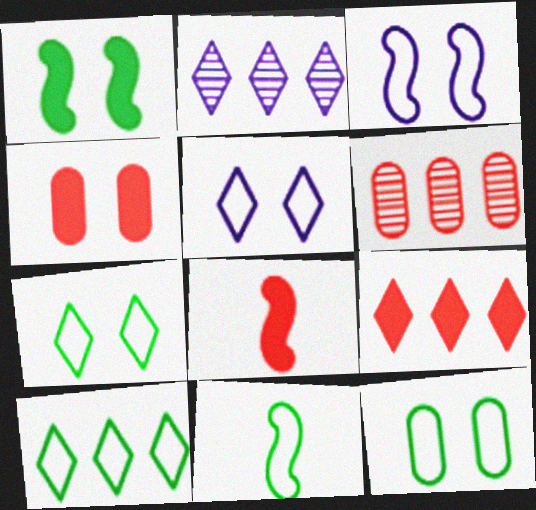[[2, 4, 11], 
[2, 8, 12], 
[2, 9, 10], 
[4, 8, 9], 
[10, 11, 12]]